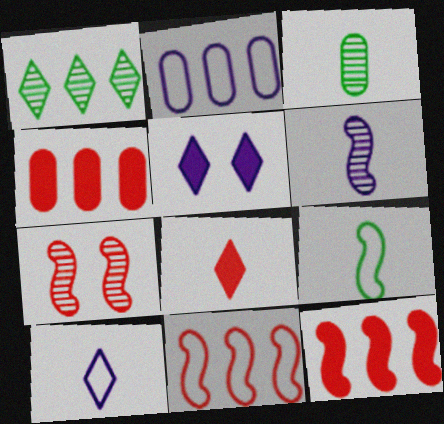[[1, 2, 12], 
[2, 5, 6], 
[3, 5, 11]]